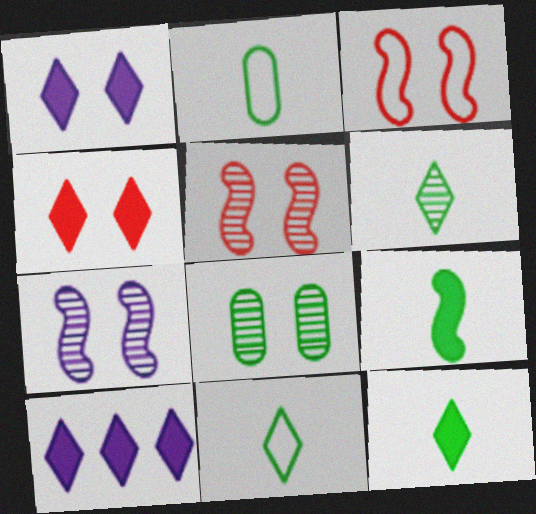[[1, 3, 8], 
[2, 5, 10], 
[2, 6, 9], 
[4, 10, 12], 
[6, 11, 12]]